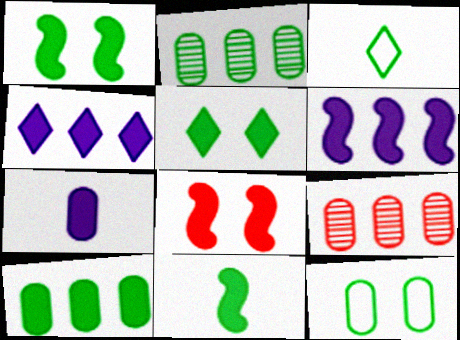[[1, 2, 3], 
[5, 10, 11], 
[6, 8, 11], 
[7, 9, 12]]